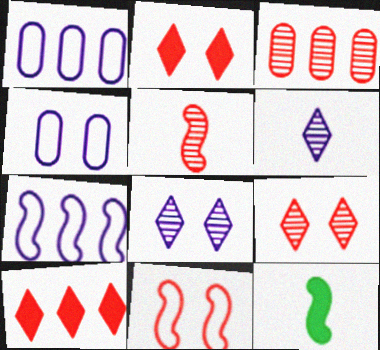[[1, 9, 12], 
[3, 5, 9]]